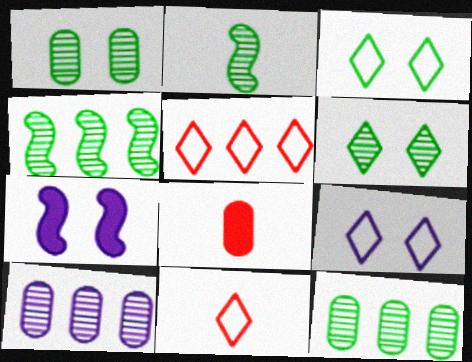[[2, 6, 12], 
[4, 8, 9], 
[7, 11, 12]]